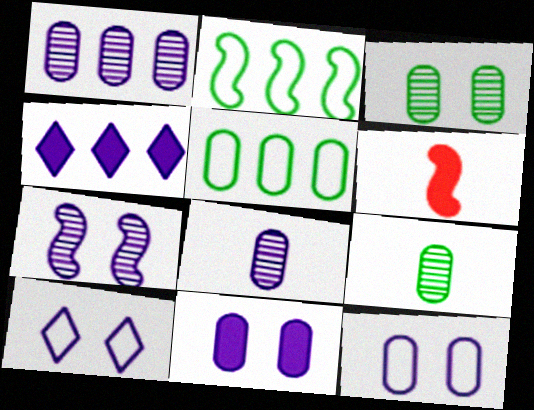[[2, 6, 7], 
[7, 10, 11]]